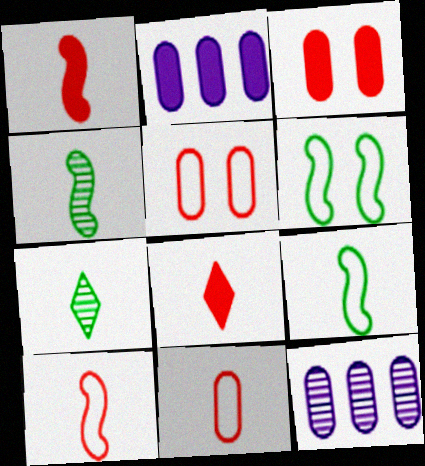[[6, 8, 12]]